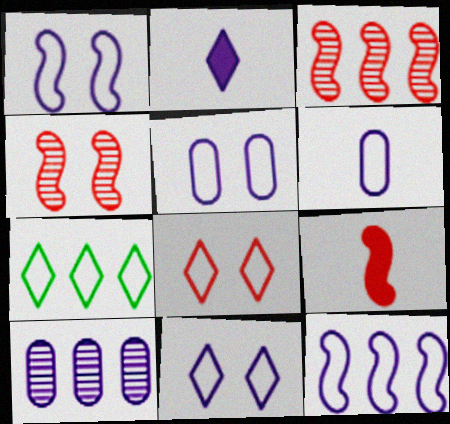[[1, 2, 10], 
[1, 5, 11], 
[6, 11, 12]]